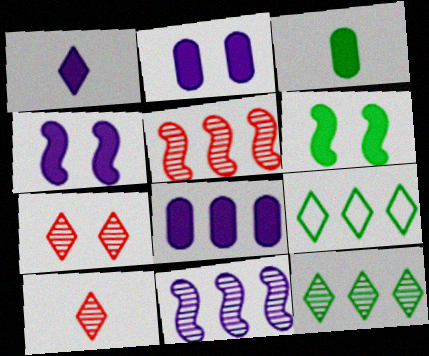[[1, 4, 8], 
[1, 7, 9], 
[5, 8, 9]]